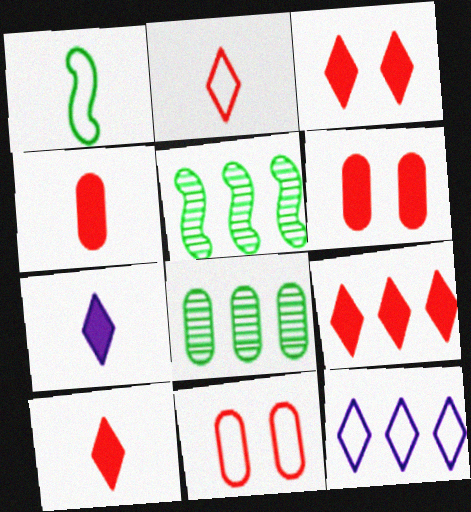[[1, 11, 12], 
[3, 9, 10], 
[5, 7, 11]]